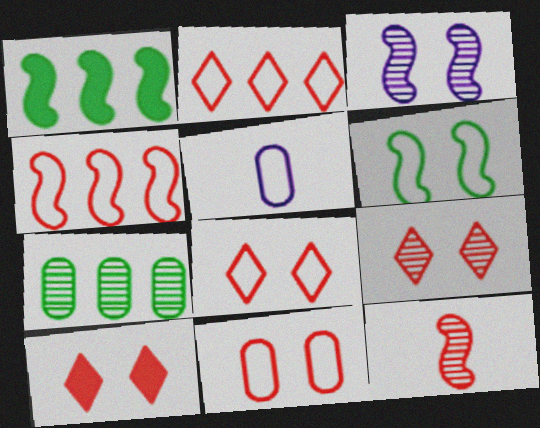[[1, 5, 9], 
[2, 5, 6], 
[8, 9, 10]]